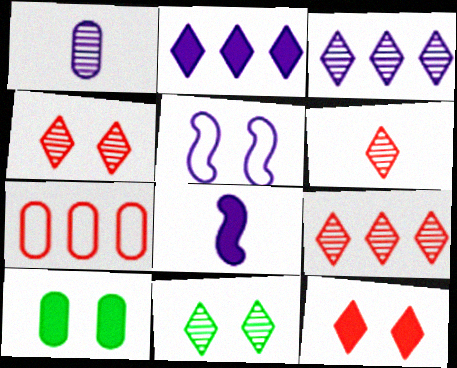[[1, 2, 5], 
[1, 7, 10], 
[3, 6, 11], 
[4, 5, 10], 
[4, 6, 9], 
[7, 8, 11]]